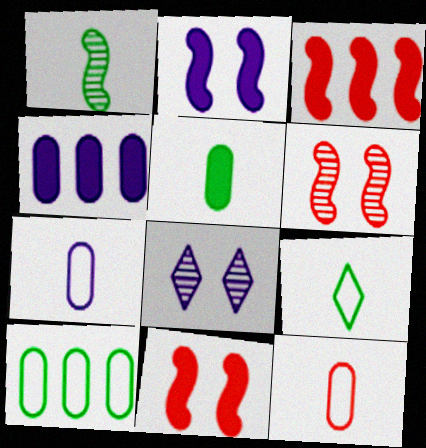[[1, 5, 9], 
[4, 6, 9]]